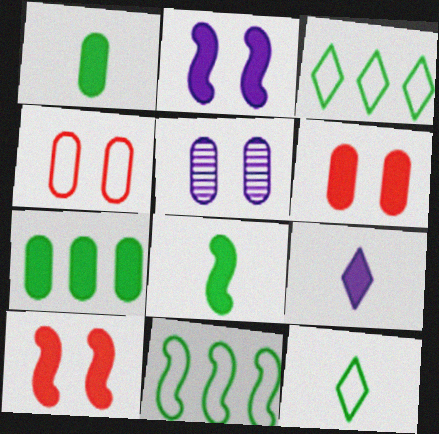[[7, 9, 10]]